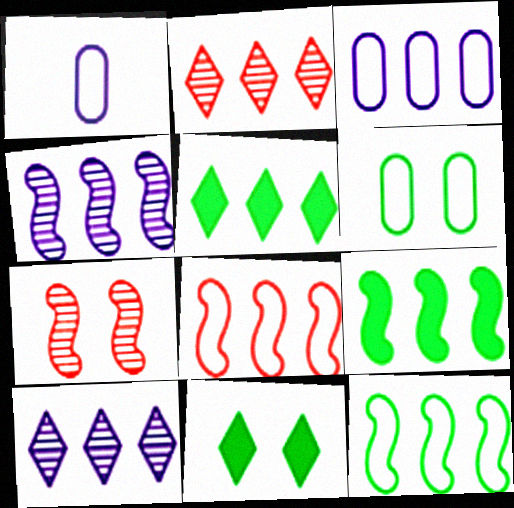[[1, 5, 7], 
[2, 3, 9], 
[4, 8, 9]]